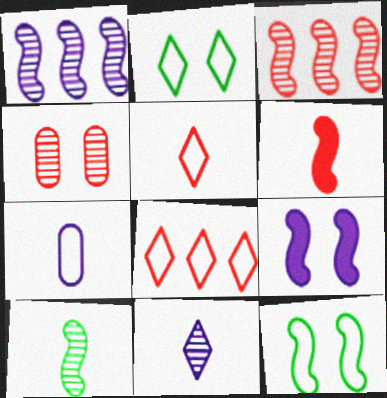[[1, 6, 12], 
[2, 4, 9], 
[4, 6, 8], 
[7, 8, 12]]